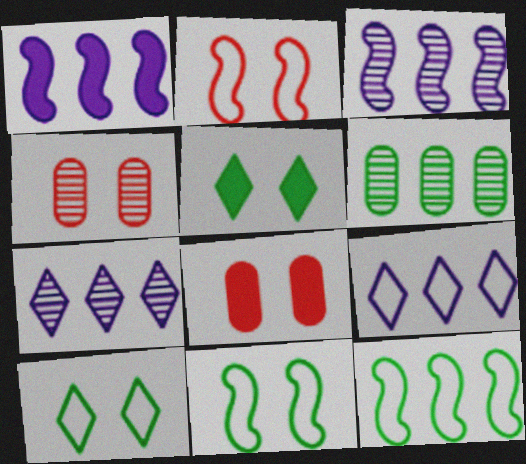[]